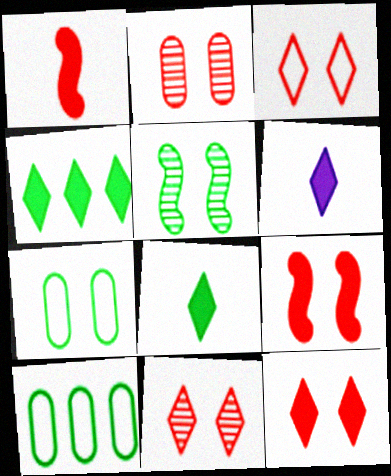[[2, 3, 9], 
[3, 11, 12], 
[4, 6, 12], 
[5, 8, 10]]